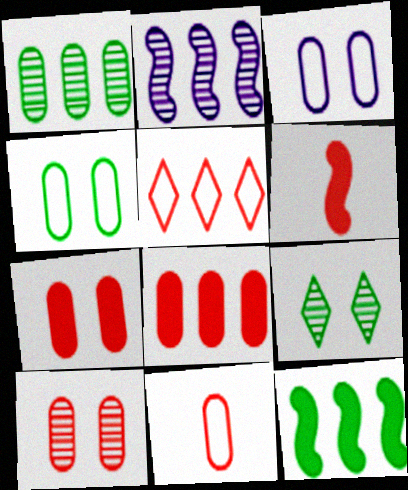[[5, 6, 10], 
[8, 10, 11]]